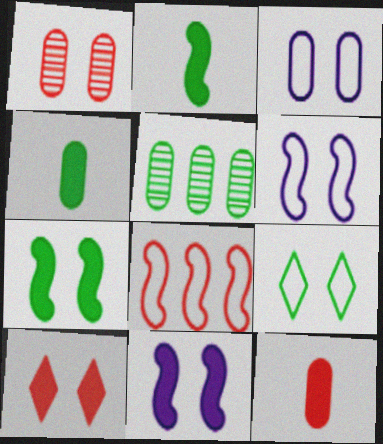[[1, 9, 11], 
[2, 5, 9], 
[3, 5, 12]]